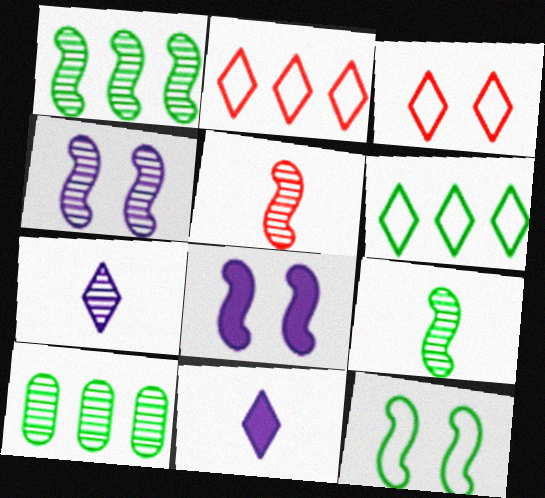[[1, 4, 5]]